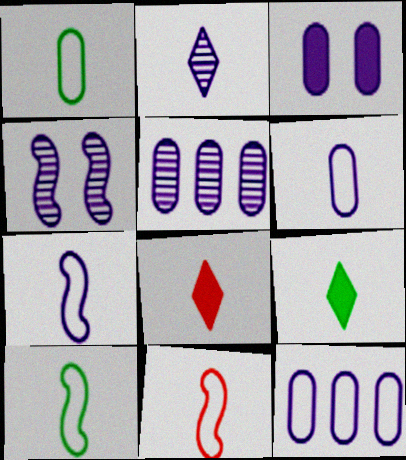[[2, 4, 5], 
[3, 5, 6], 
[7, 10, 11]]